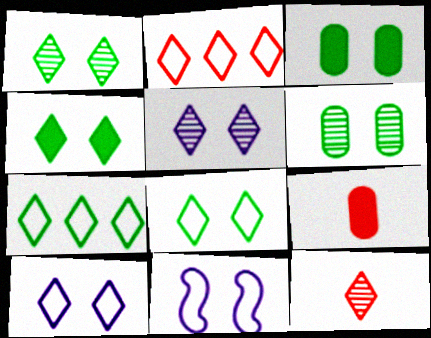[[1, 4, 8]]